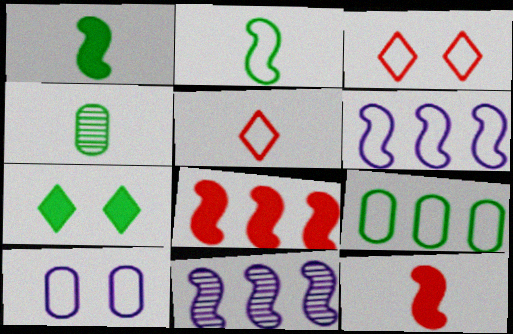[]